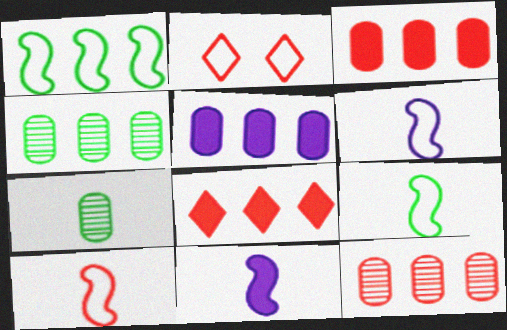[[2, 4, 11], 
[6, 9, 10]]